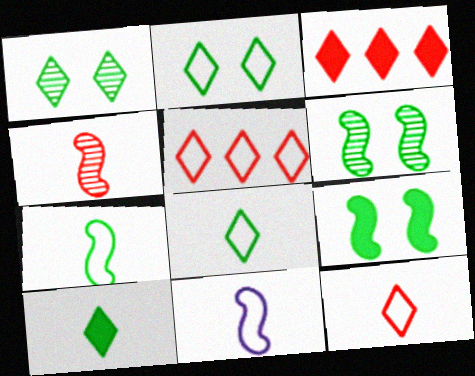[]